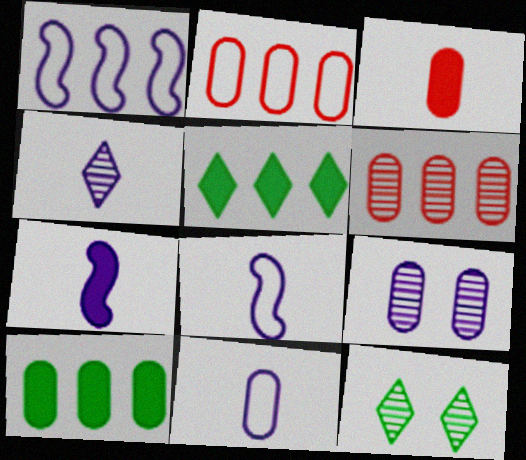[[1, 3, 12], 
[1, 5, 6], 
[2, 7, 12], 
[4, 7, 11]]